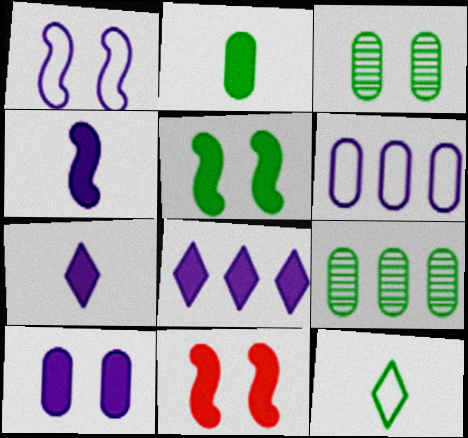[[2, 8, 11], 
[4, 8, 10], 
[5, 9, 12]]